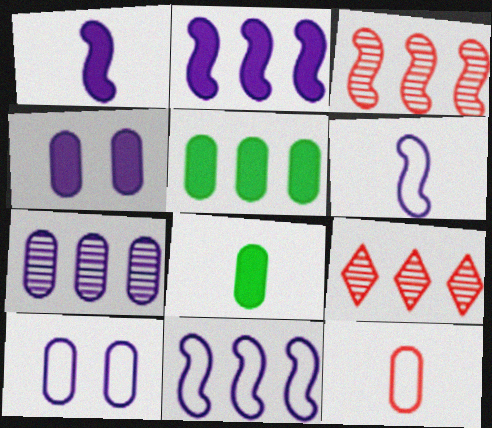[[5, 9, 11]]